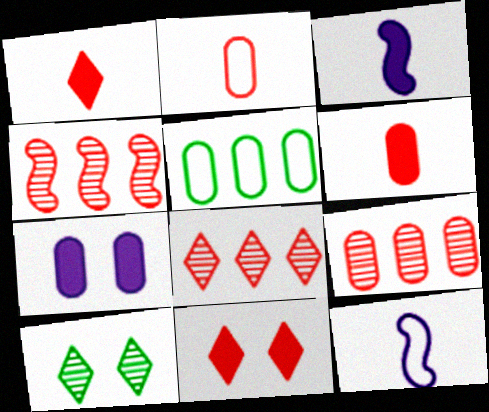[[2, 4, 11], 
[4, 8, 9]]